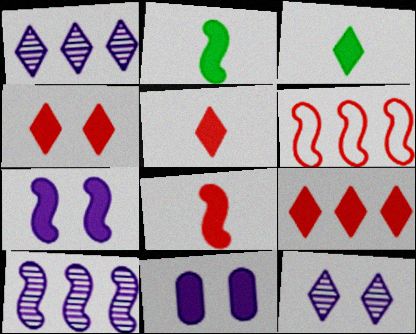[[2, 9, 11], 
[4, 5, 9]]